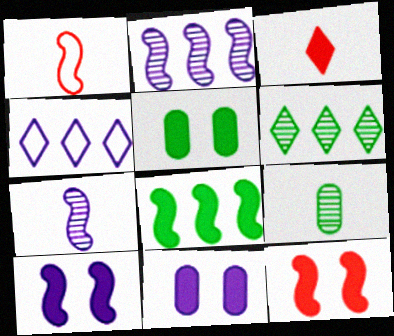[[1, 6, 11], 
[3, 8, 11], 
[4, 7, 11], 
[4, 9, 12]]